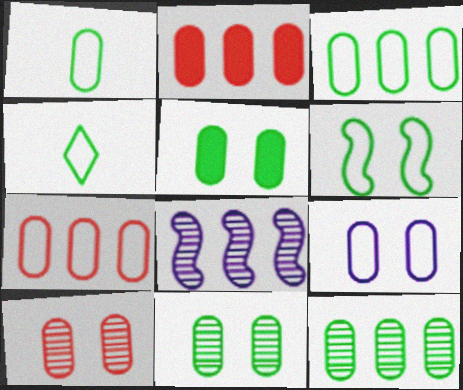[[1, 5, 12], 
[1, 7, 9], 
[3, 4, 6], 
[5, 9, 10]]